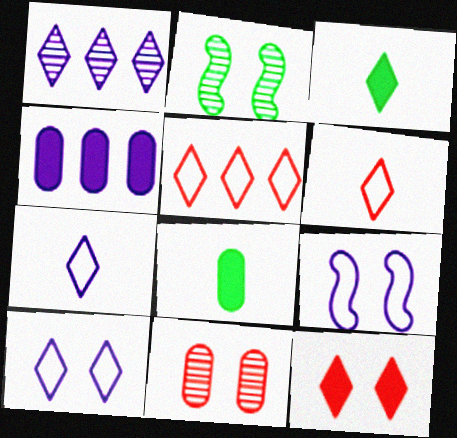[[2, 4, 6]]